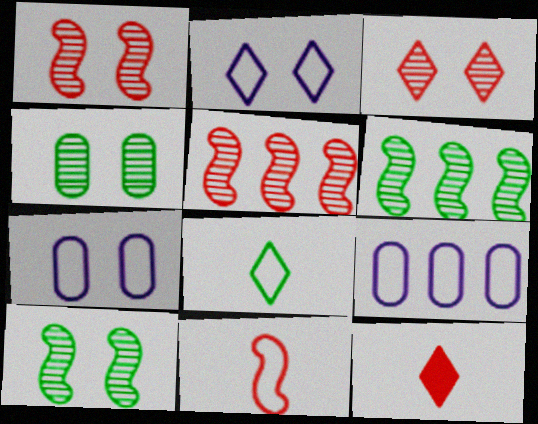[[6, 7, 12], 
[9, 10, 12]]